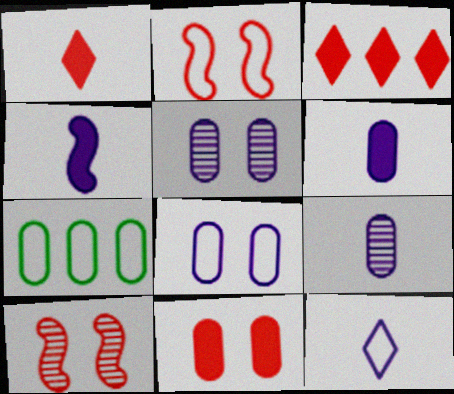[[2, 7, 12], 
[4, 9, 12], 
[7, 9, 11]]